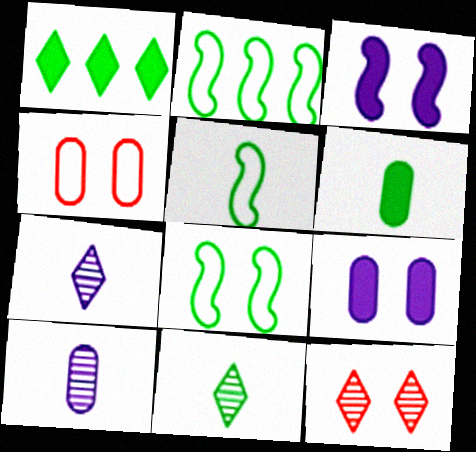[[2, 5, 8], 
[5, 6, 11], 
[8, 9, 12]]